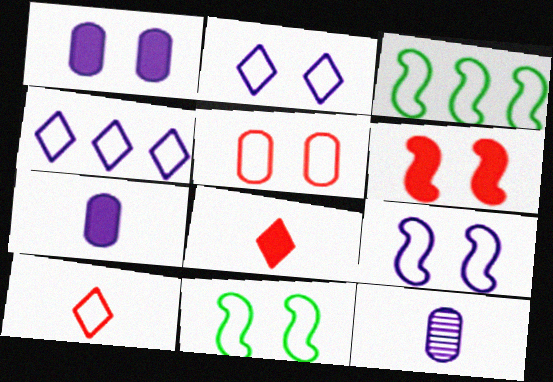[[2, 5, 11]]